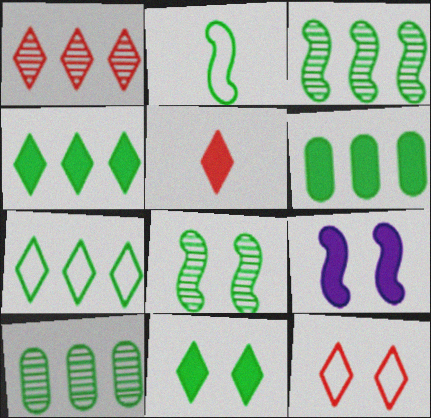[[1, 5, 12], 
[2, 10, 11], 
[3, 6, 7], 
[5, 6, 9]]